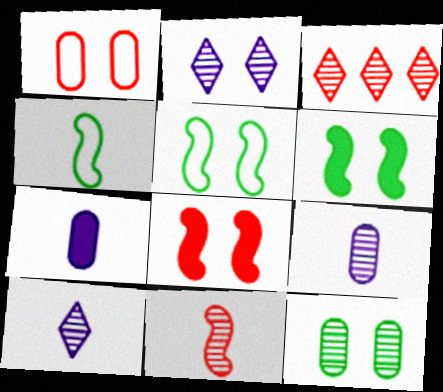[[1, 2, 6], 
[3, 5, 7]]